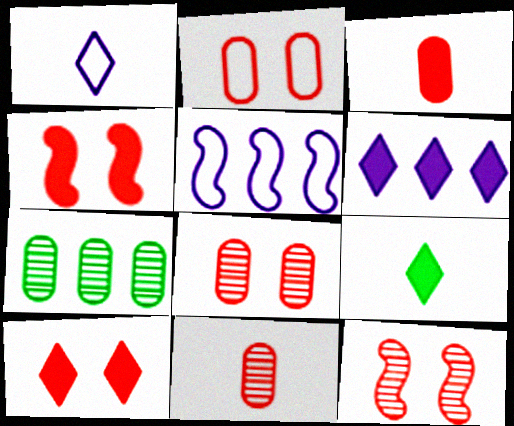[[1, 4, 7], 
[2, 10, 12], 
[5, 8, 9], 
[6, 9, 10]]